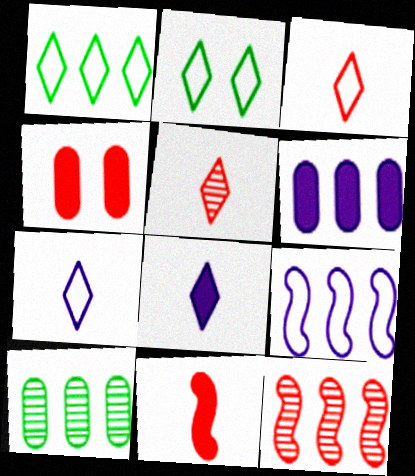[[1, 6, 12], 
[3, 4, 12]]